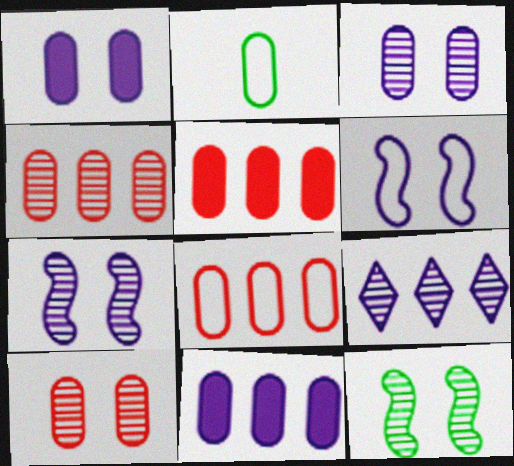[[1, 2, 4], 
[2, 3, 5], 
[2, 10, 11], 
[4, 5, 8]]